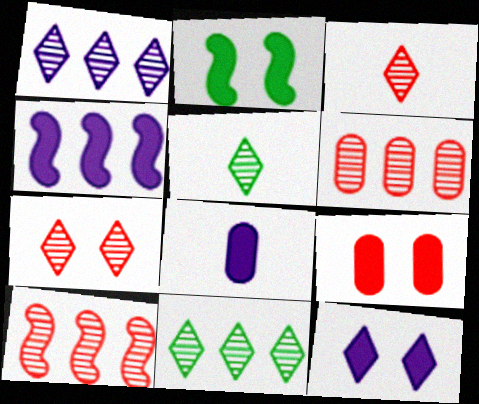[[1, 5, 7], 
[2, 9, 12], 
[4, 8, 12]]